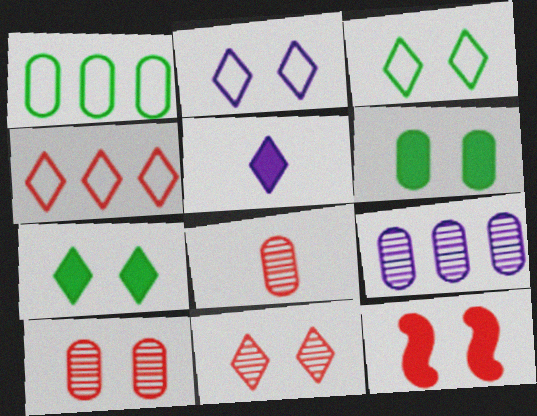[[2, 7, 11], 
[4, 8, 12]]